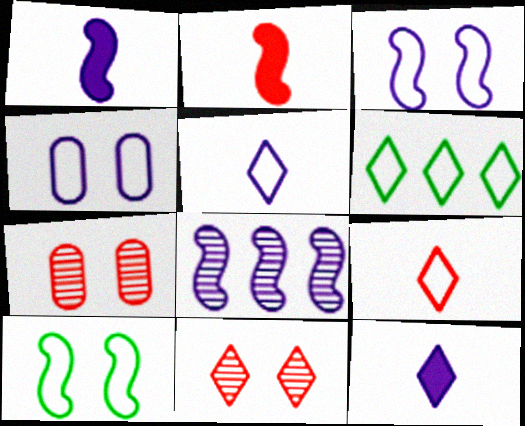[[1, 3, 8], 
[1, 6, 7], 
[2, 8, 10], 
[4, 8, 12], 
[6, 11, 12]]